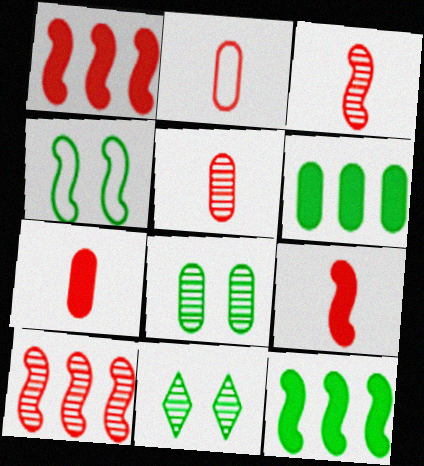[[2, 5, 7]]